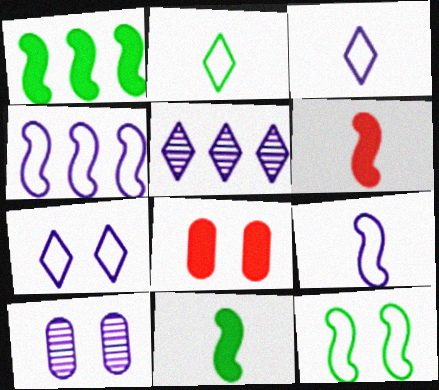[]